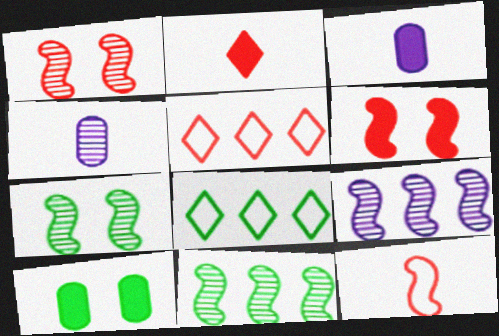[[1, 3, 8], 
[3, 5, 7], 
[4, 6, 8]]